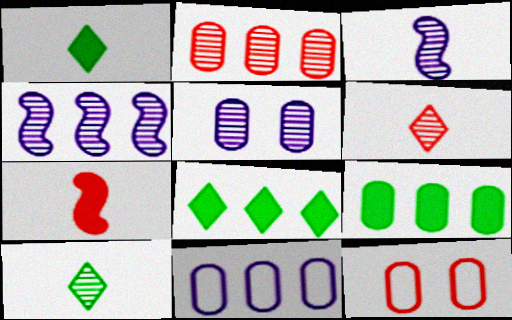[[1, 4, 12], 
[2, 9, 11], 
[3, 8, 12]]